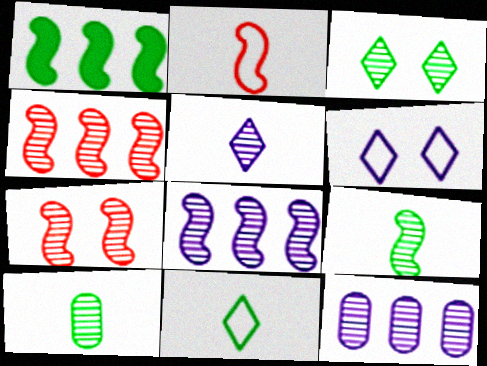[[7, 8, 9]]